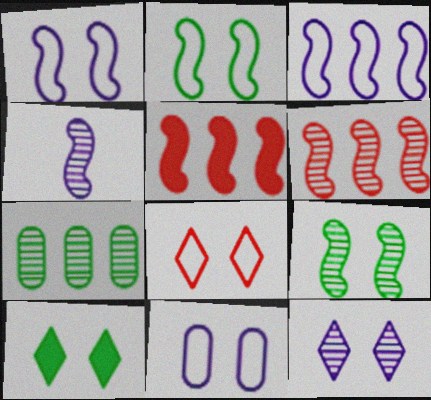[[2, 4, 5], 
[2, 8, 11], 
[4, 6, 9], 
[8, 10, 12]]